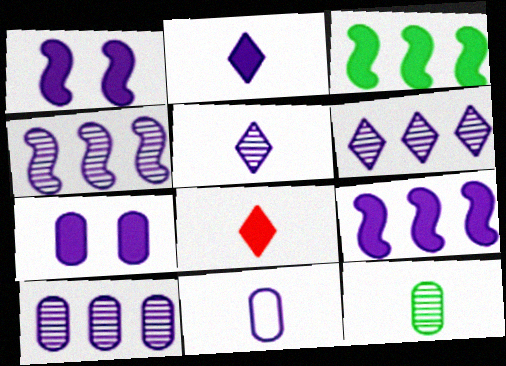[[1, 6, 11], 
[2, 7, 9], 
[3, 7, 8], 
[4, 6, 10], 
[7, 10, 11]]